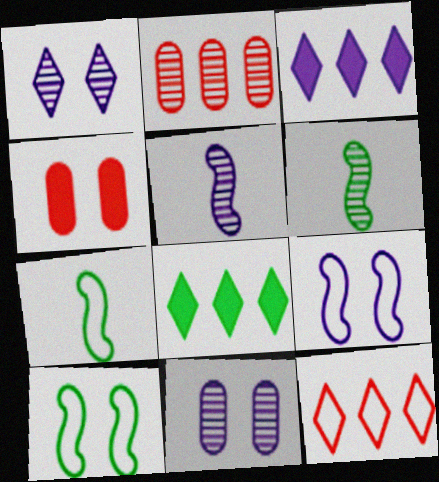[[1, 2, 6], 
[1, 4, 10]]